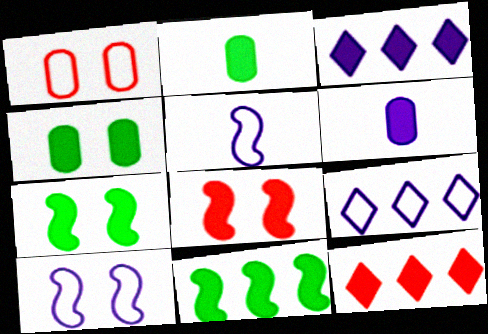[[2, 3, 8], 
[6, 7, 12]]